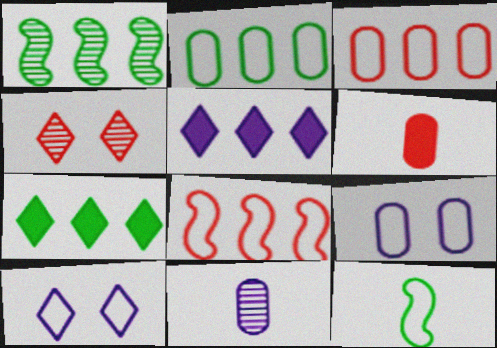[[1, 2, 7], 
[1, 3, 5], 
[1, 4, 11], 
[1, 6, 10], 
[3, 10, 12], 
[4, 6, 8]]